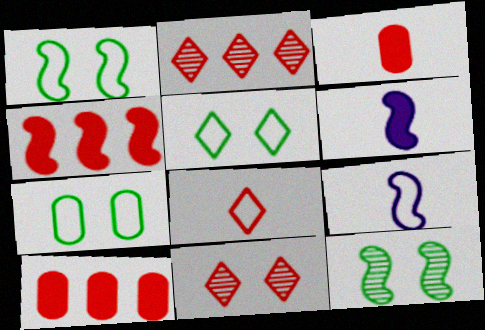[[1, 5, 7], 
[2, 6, 7], 
[4, 9, 12]]